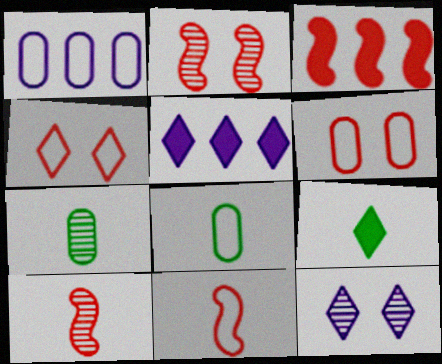[[1, 2, 9], 
[1, 6, 8], 
[2, 3, 11], 
[2, 5, 8], 
[3, 8, 12]]